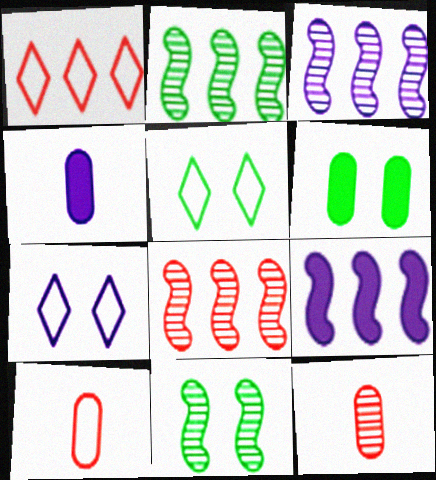[[1, 4, 11], 
[2, 3, 8], 
[3, 4, 7], 
[4, 5, 8], 
[5, 6, 11], 
[5, 9, 12]]